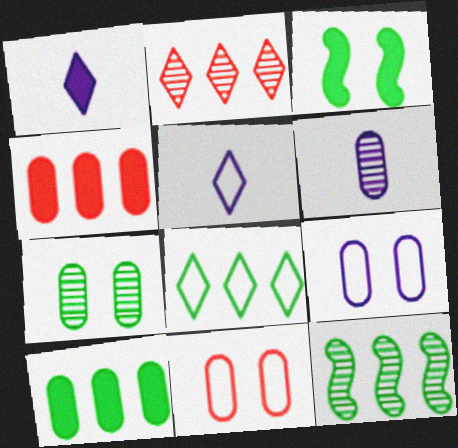[[1, 3, 4], 
[1, 11, 12], 
[6, 10, 11], 
[8, 10, 12]]